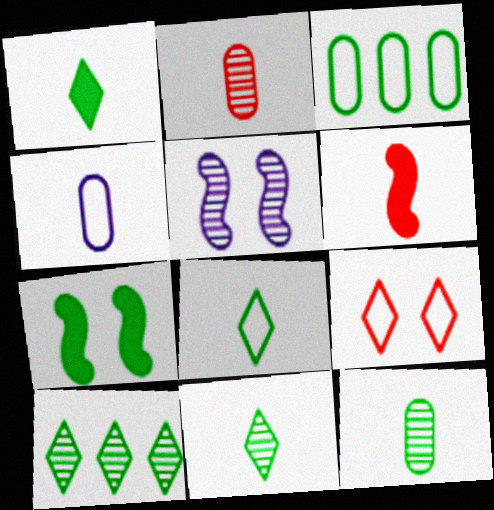[[1, 8, 11], 
[2, 5, 10], 
[3, 7, 11], 
[4, 6, 11]]